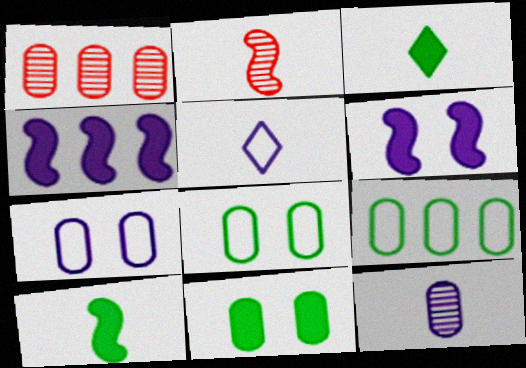[]